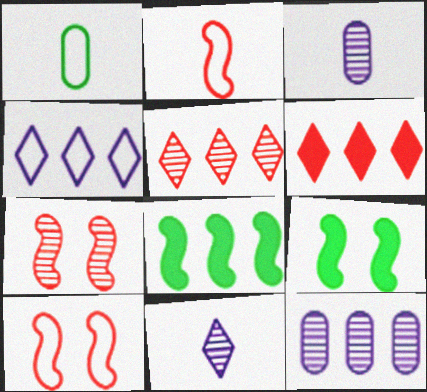[[1, 4, 10]]